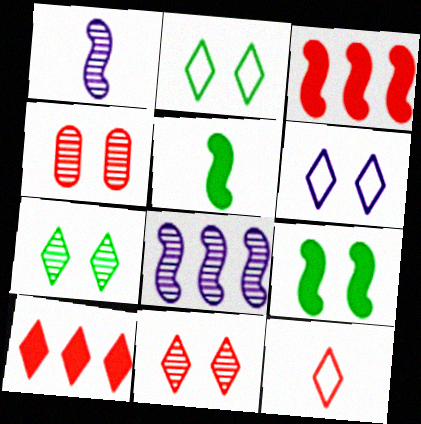[[3, 4, 12], 
[4, 6, 9], 
[10, 11, 12]]